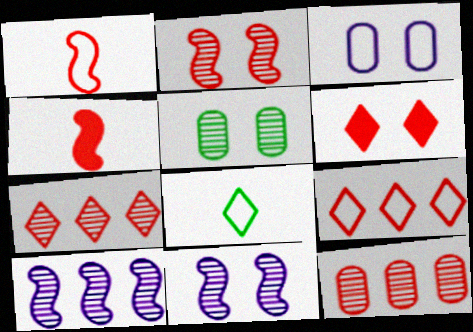[[1, 6, 12]]